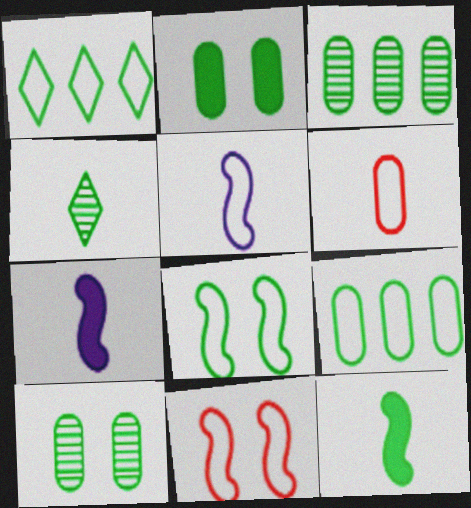[[1, 10, 12], 
[4, 6, 7]]